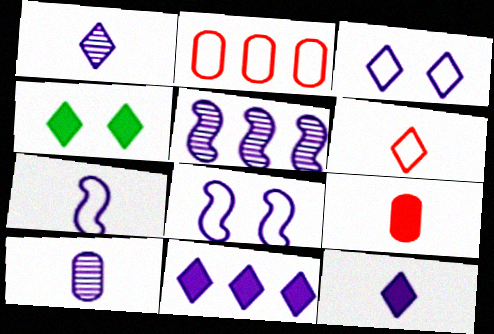[[1, 3, 11], 
[7, 10, 12], 
[8, 10, 11]]